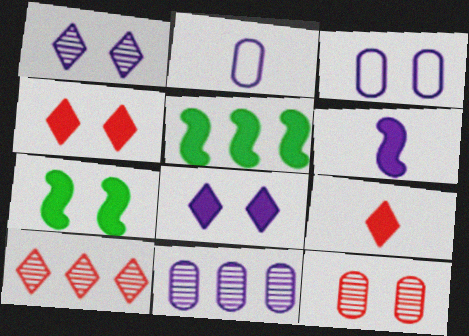[[2, 7, 10]]